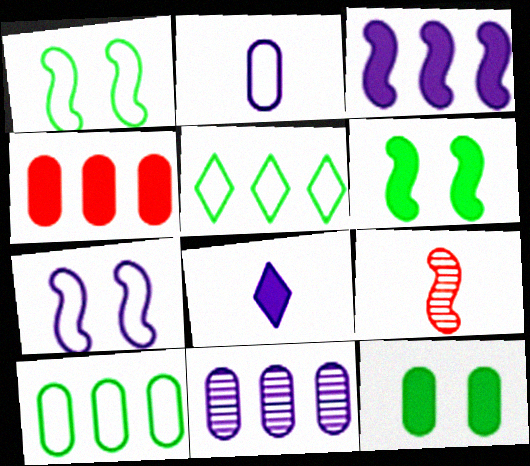[[1, 3, 9], 
[4, 6, 8], 
[4, 10, 11], 
[7, 8, 11]]